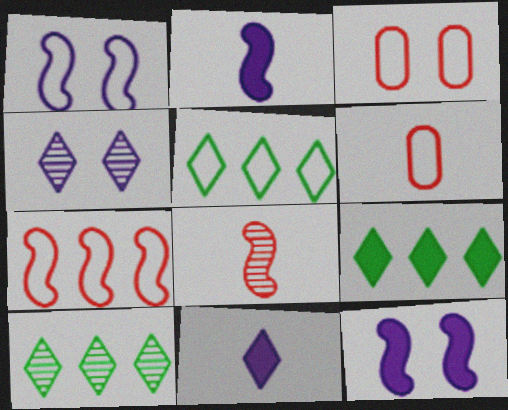[[1, 5, 6], 
[2, 3, 10], 
[5, 9, 10], 
[6, 10, 12]]